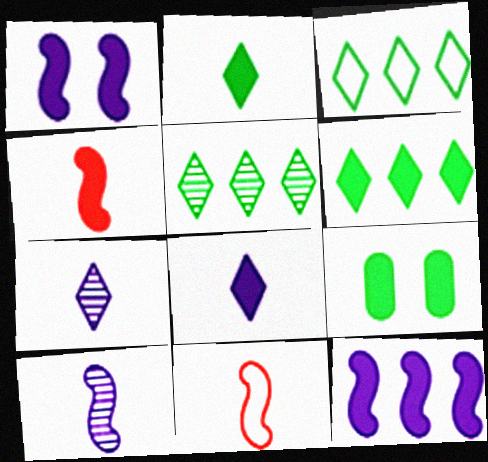[[3, 5, 6]]